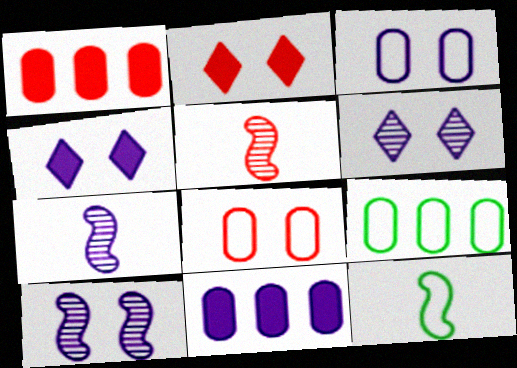[[1, 6, 12], 
[2, 7, 9], 
[3, 4, 10], 
[4, 5, 9]]